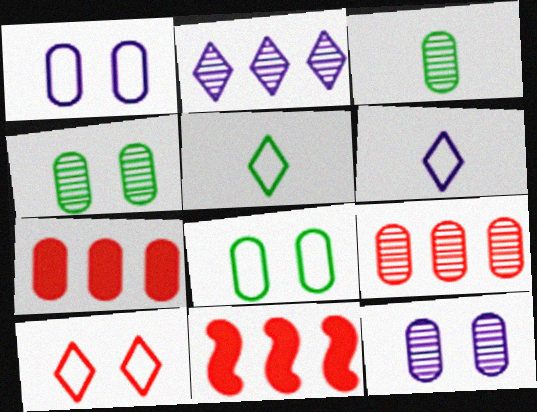[[1, 3, 7], 
[3, 9, 12], 
[4, 6, 11], 
[5, 11, 12]]